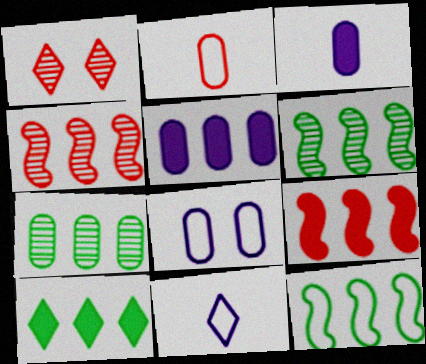[[1, 2, 9], 
[1, 3, 12], 
[1, 10, 11], 
[5, 9, 10], 
[7, 10, 12]]